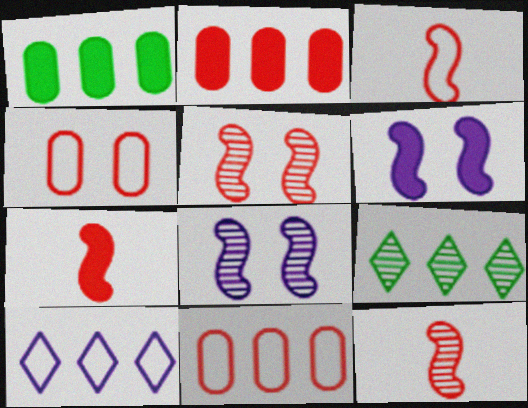[[3, 7, 12]]